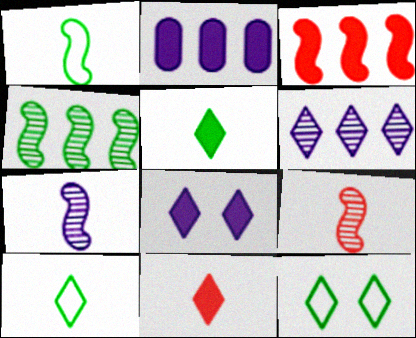[[2, 9, 12], 
[6, 11, 12]]